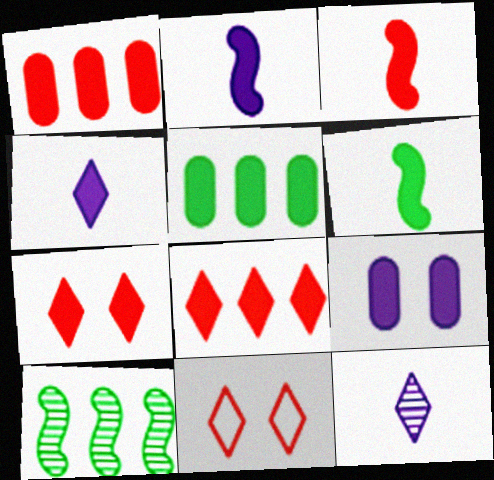[[1, 3, 7], 
[2, 3, 6], 
[2, 5, 7], 
[6, 8, 9]]